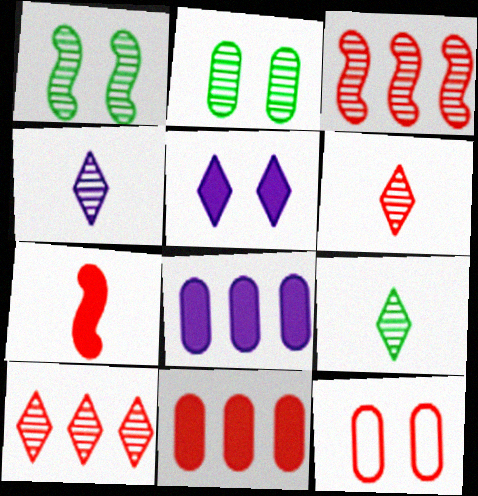[[1, 5, 12], 
[2, 3, 4], 
[4, 6, 9], 
[7, 10, 12]]